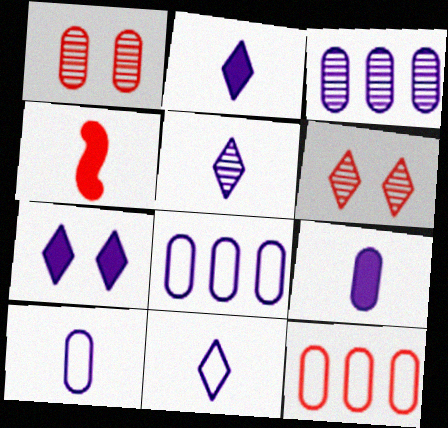[[2, 5, 11], 
[4, 6, 12]]